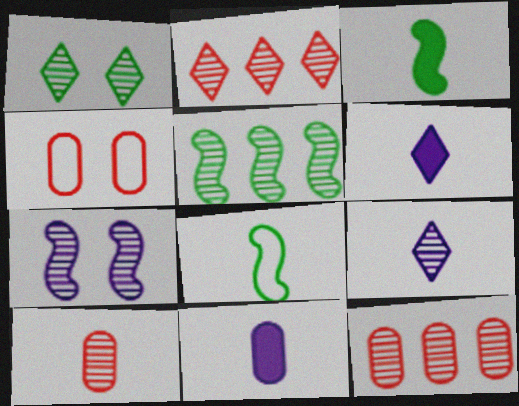[[1, 2, 9], 
[4, 5, 6], 
[6, 8, 10]]